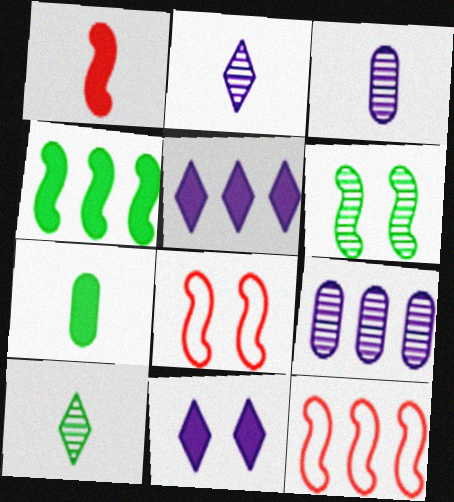[]